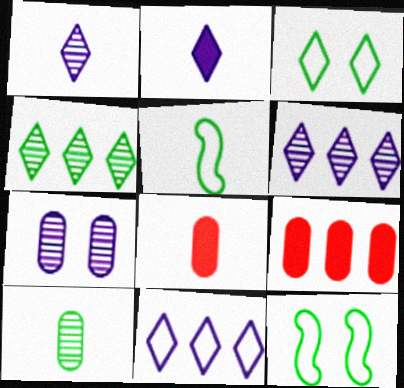[[1, 5, 8], 
[1, 9, 12], 
[6, 8, 12]]